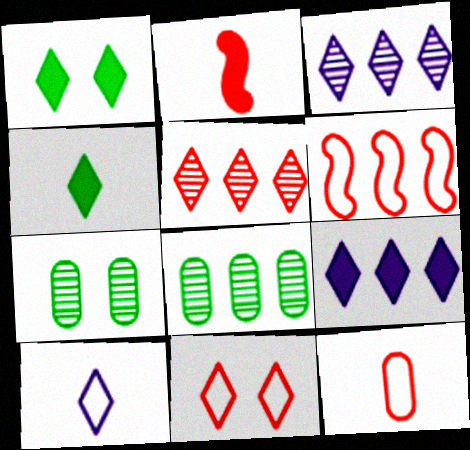[[1, 5, 10], 
[3, 4, 11], 
[6, 8, 9], 
[6, 11, 12]]